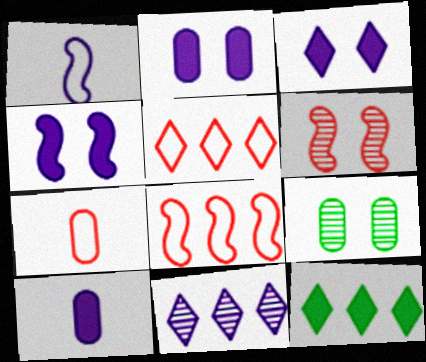[[1, 2, 11], 
[2, 3, 4], 
[5, 11, 12]]